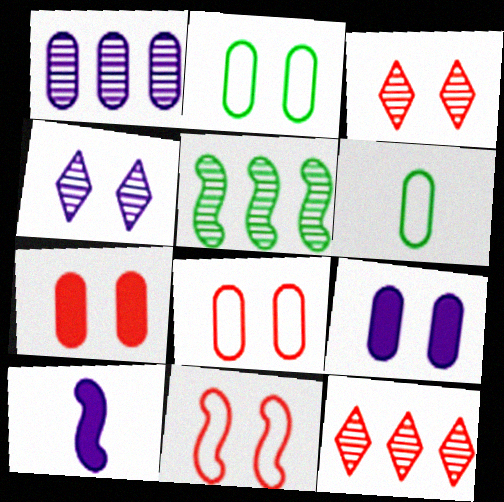[[1, 5, 12], 
[1, 6, 7], 
[2, 10, 12], 
[3, 7, 11], 
[5, 10, 11]]